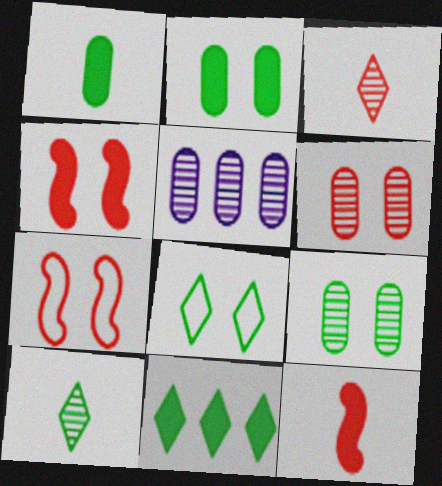[[5, 8, 12], 
[8, 10, 11]]